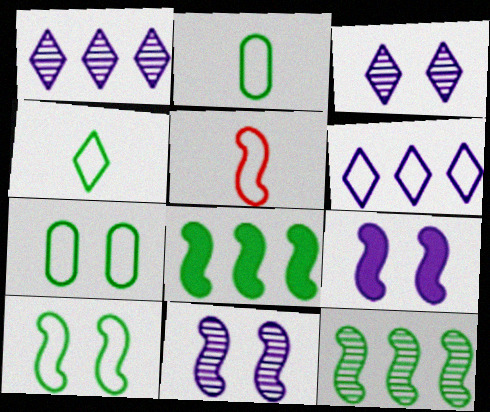[[5, 6, 7], 
[5, 8, 11], 
[5, 9, 12]]